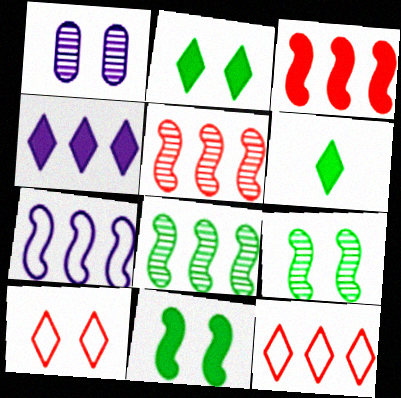[[1, 10, 11], 
[3, 7, 8]]